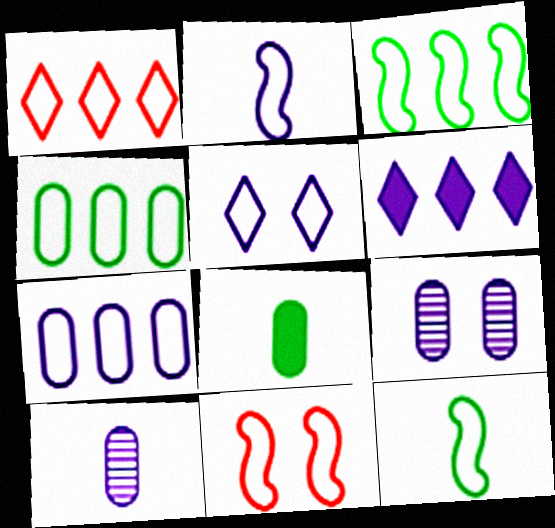[[1, 3, 7], 
[2, 3, 11], 
[2, 5, 7], 
[2, 6, 9]]